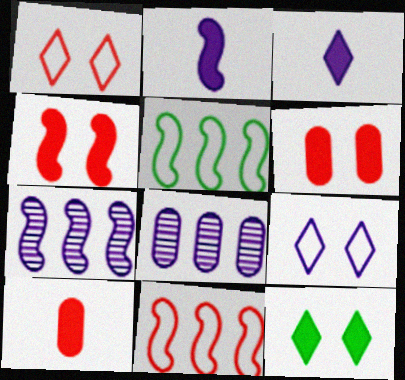[[2, 8, 9]]